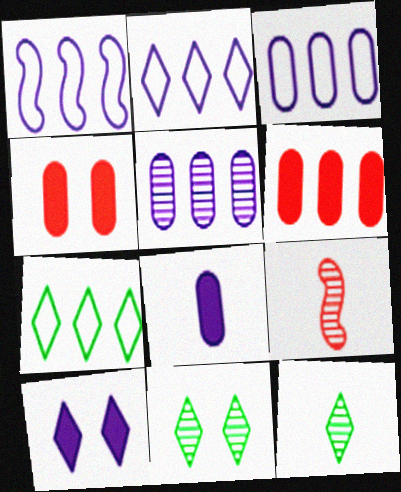[[1, 2, 3], 
[1, 4, 12], 
[5, 9, 11]]